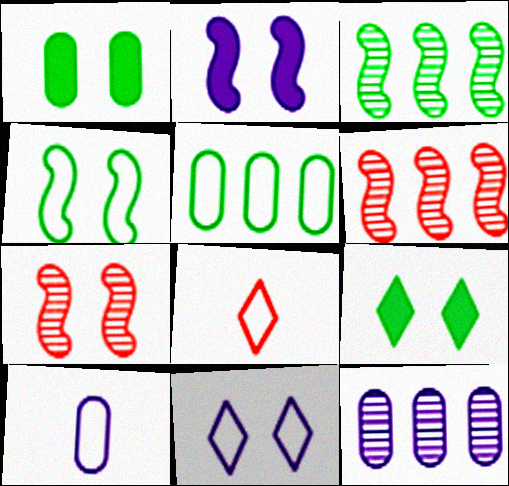[[1, 7, 11], 
[2, 4, 7], 
[6, 9, 10]]